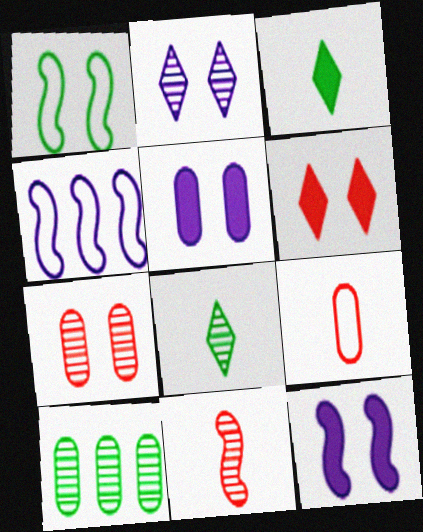[[1, 3, 10], 
[2, 10, 11], 
[3, 4, 7], 
[5, 9, 10]]